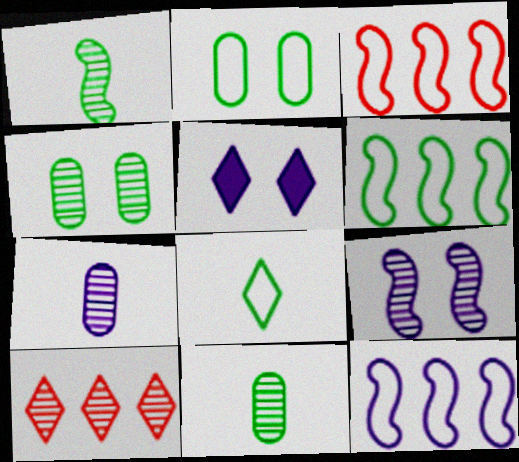[[2, 6, 8], 
[3, 5, 11], 
[3, 6, 12], 
[5, 7, 12], 
[5, 8, 10], 
[9, 10, 11]]